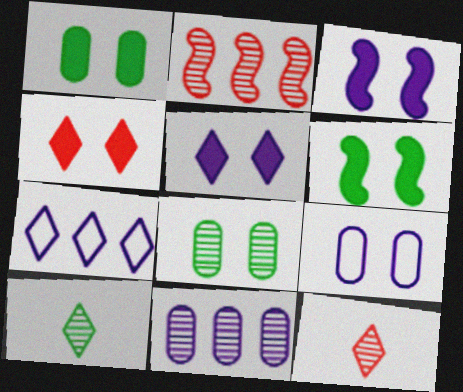[[1, 3, 4], 
[4, 7, 10]]